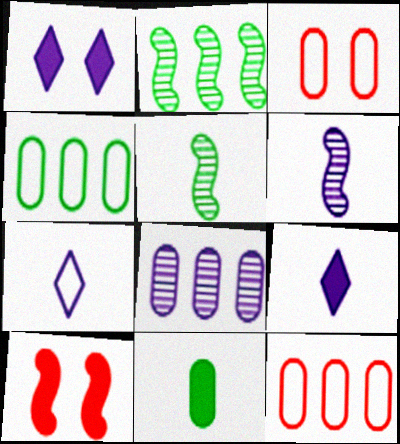[[1, 5, 12], 
[2, 3, 9], 
[3, 8, 11]]